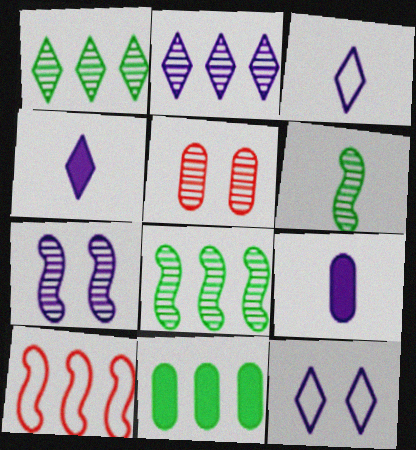[[2, 4, 12], 
[2, 5, 6], 
[2, 10, 11]]